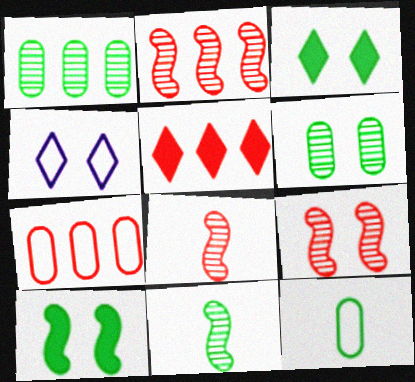[[2, 5, 7], 
[2, 8, 9]]